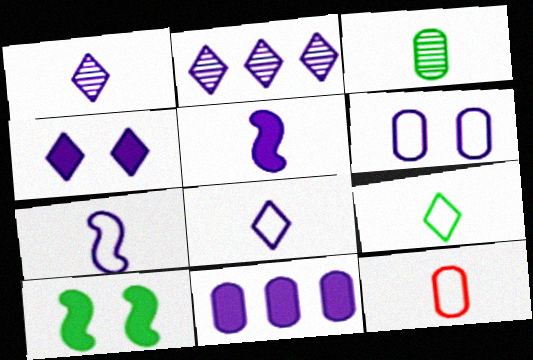[[2, 4, 8], 
[2, 5, 6], 
[2, 10, 12], 
[4, 5, 11], 
[7, 9, 12]]